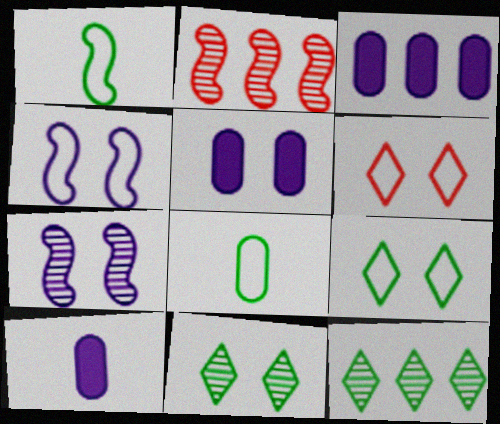[[2, 9, 10], 
[3, 5, 10]]